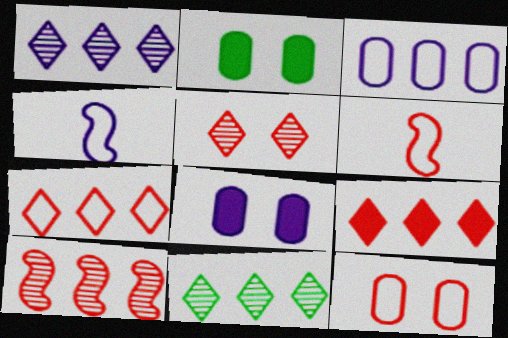[[1, 2, 6], 
[1, 4, 8], 
[6, 7, 12], 
[6, 8, 11]]